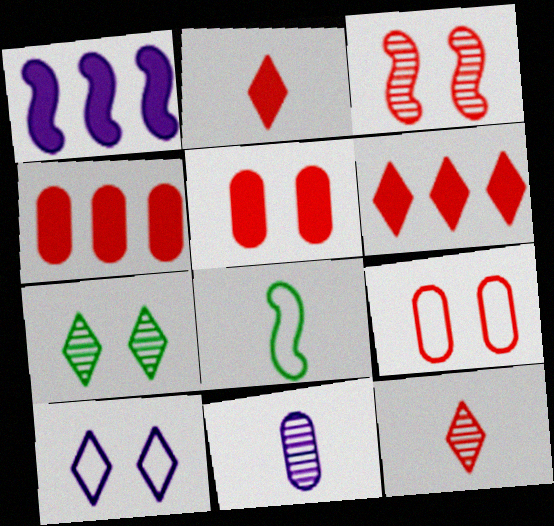[[1, 3, 8], 
[1, 10, 11], 
[2, 8, 11]]